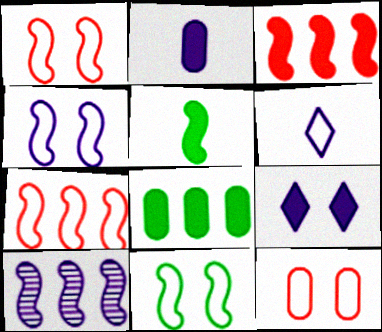[[1, 4, 11], 
[1, 5, 10]]